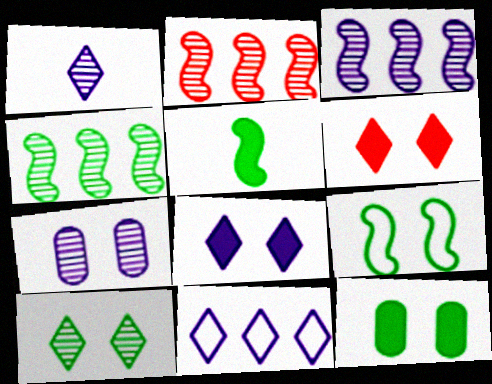[[1, 3, 7], 
[1, 8, 11], 
[2, 3, 4], 
[4, 5, 9], 
[6, 7, 9], 
[9, 10, 12]]